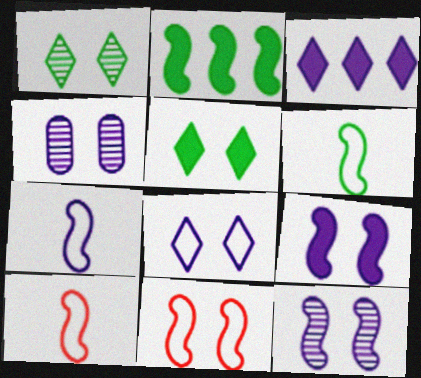[[2, 10, 12], 
[3, 4, 7], 
[4, 5, 11], 
[4, 8, 9], 
[6, 7, 10]]